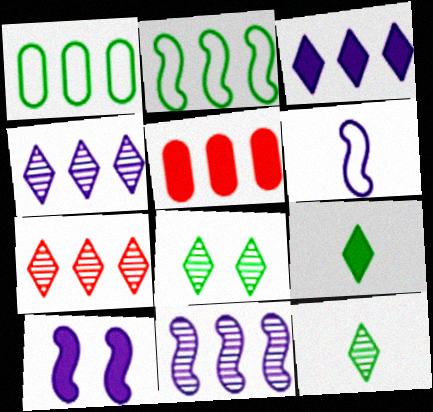[[2, 4, 5], 
[5, 6, 8], 
[5, 9, 10], 
[6, 10, 11]]